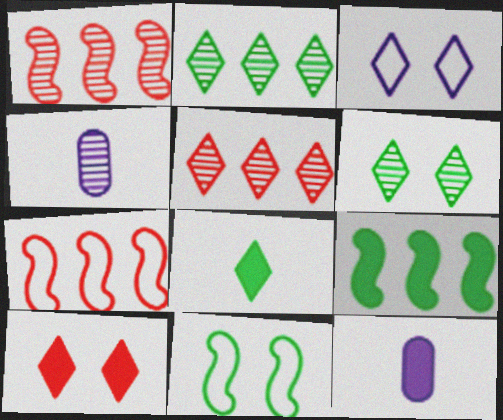[[1, 4, 6], 
[3, 5, 8], 
[3, 6, 10], 
[5, 11, 12], 
[6, 7, 12], 
[9, 10, 12]]